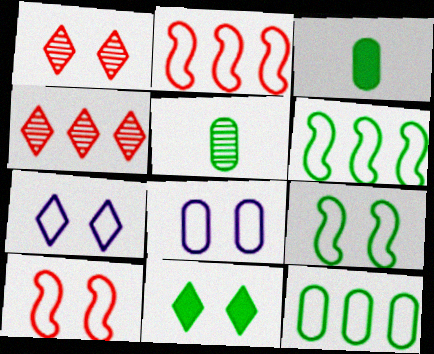[[1, 7, 11], 
[5, 6, 11]]